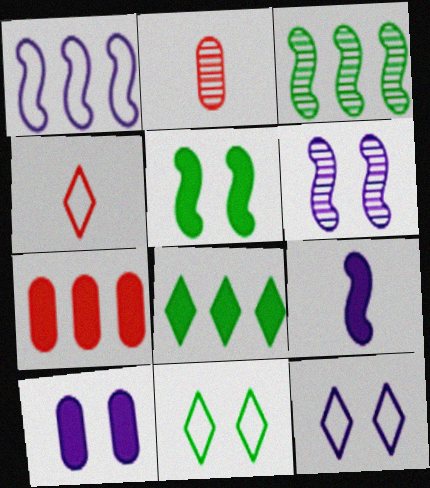[[1, 6, 9], 
[3, 4, 10], 
[6, 10, 12]]